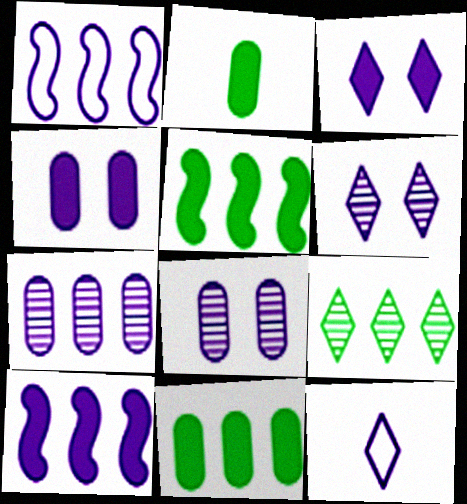[[8, 10, 12]]